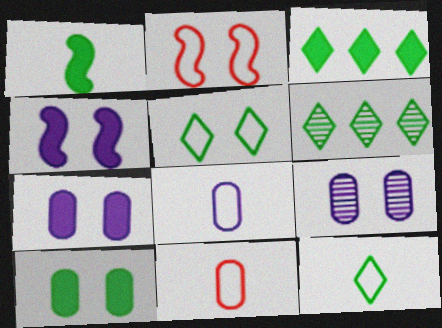[[1, 3, 10], 
[4, 6, 11]]